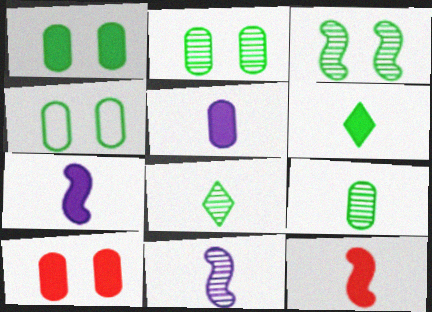[[1, 2, 4], 
[5, 6, 12]]